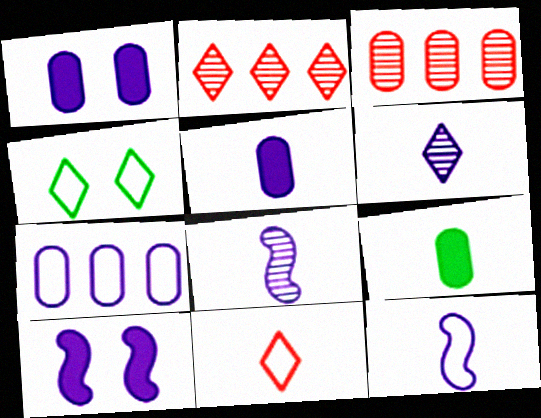[[5, 6, 12], 
[6, 7, 10], 
[8, 9, 11]]